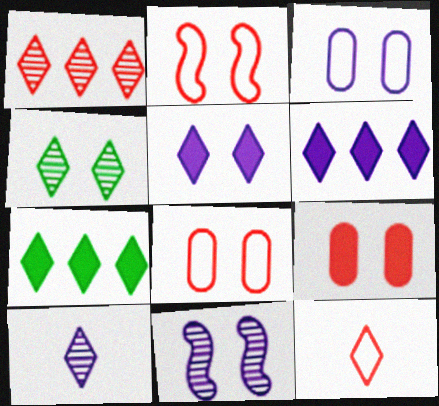[[1, 4, 10], 
[3, 5, 11], 
[4, 6, 12]]